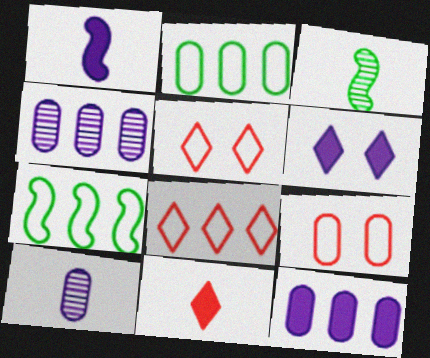[[1, 6, 12], 
[3, 5, 12]]